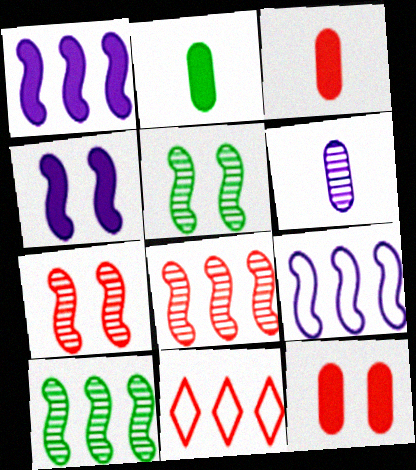[[3, 7, 11]]